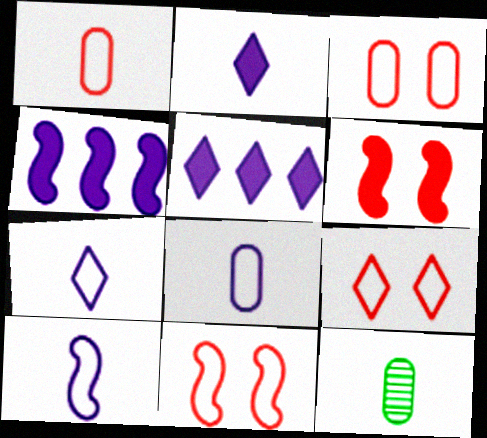[[3, 9, 11], 
[4, 9, 12], 
[5, 11, 12], 
[7, 8, 10]]